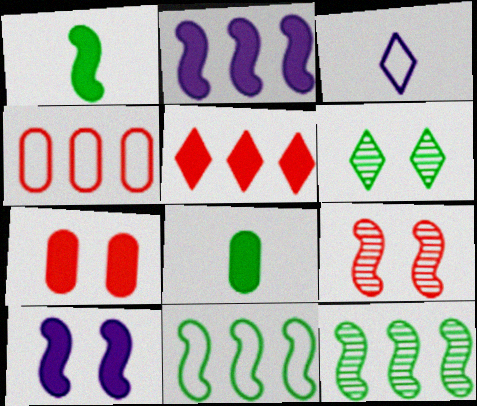[[3, 5, 6], 
[3, 7, 12], 
[5, 8, 10], 
[6, 8, 11]]